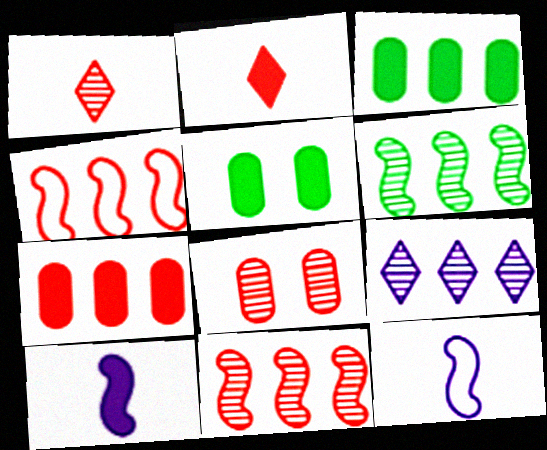[[1, 8, 11], 
[2, 4, 8], 
[3, 4, 9]]